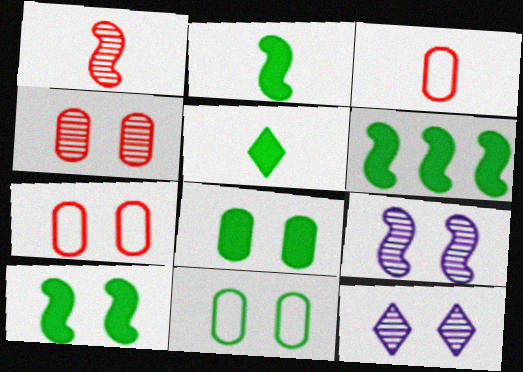[[2, 6, 10], 
[3, 6, 12], 
[5, 6, 8], 
[7, 10, 12]]